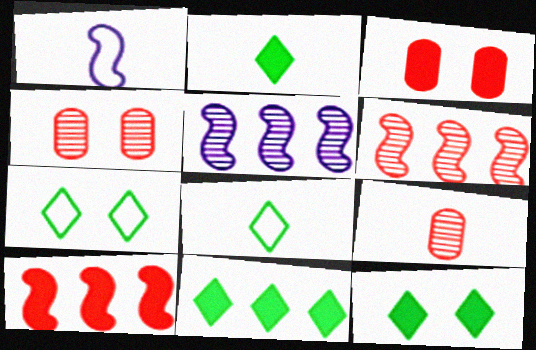[[1, 2, 9], 
[1, 4, 11], 
[2, 11, 12], 
[3, 5, 8]]